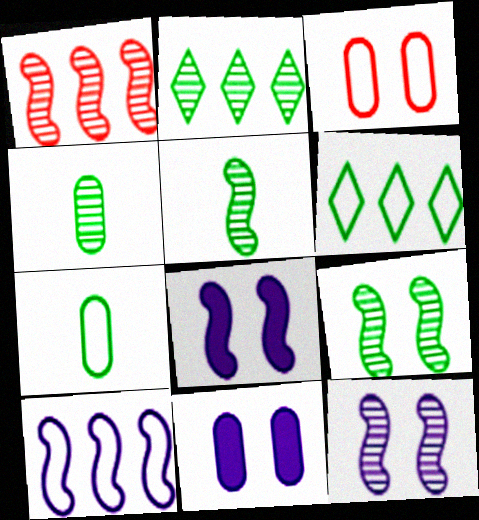[[1, 5, 12], 
[2, 4, 9]]